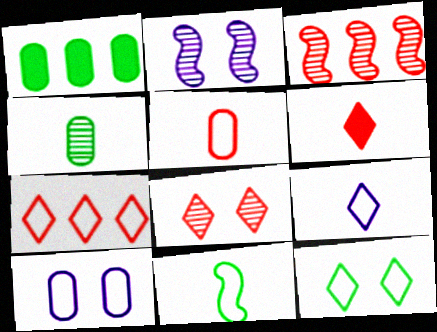[[5, 9, 11], 
[6, 7, 8], 
[7, 9, 12], 
[7, 10, 11]]